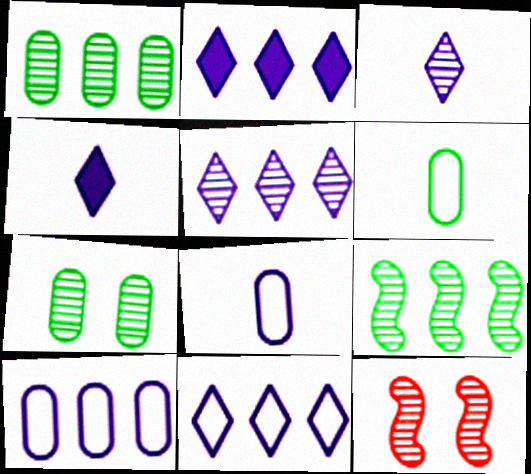[[1, 3, 12], 
[2, 5, 11], 
[2, 6, 12]]